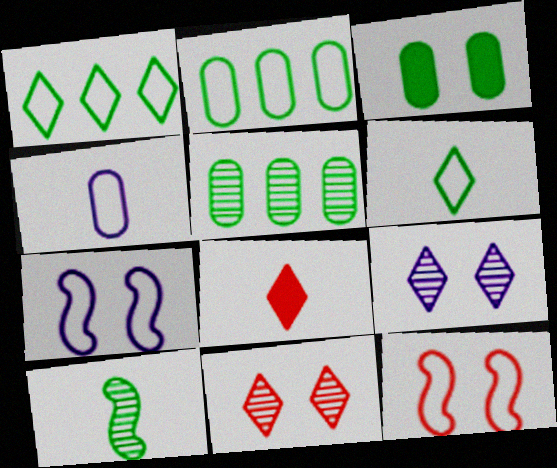[[1, 3, 10], 
[1, 4, 12], 
[1, 8, 9], 
[3, 7, 11], 
[3, 9, 12], 
[4, 8, 10], 
[5, 7, 8]]